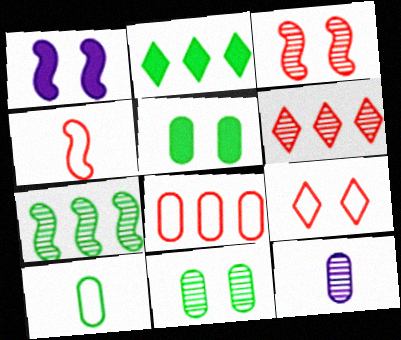[[1, 4, 7], 
[1, 6, 10], 
[1, 9, 11], 
[4, 8, 9], 
[5, 8, 12]]